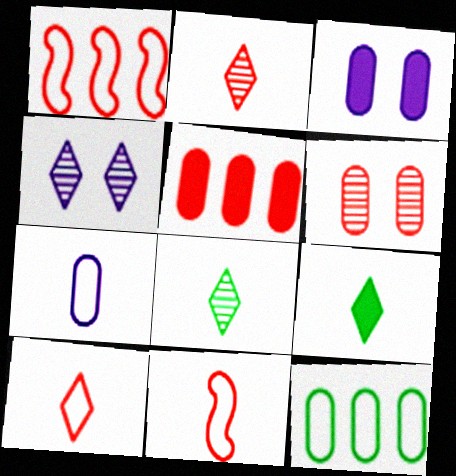[[1, 3, 8]]